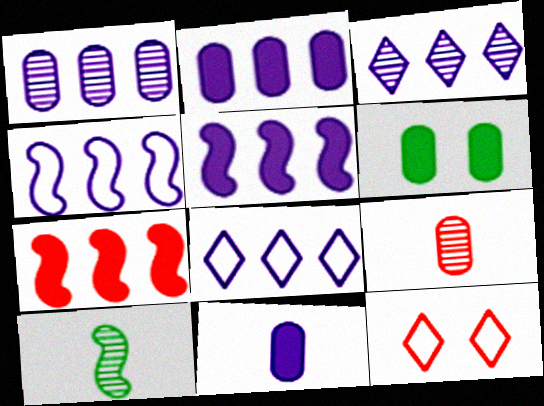[[1, 5, 8], 
[2, 3, 4], 
[2, 10, 12], 
[7, 9, 12]]